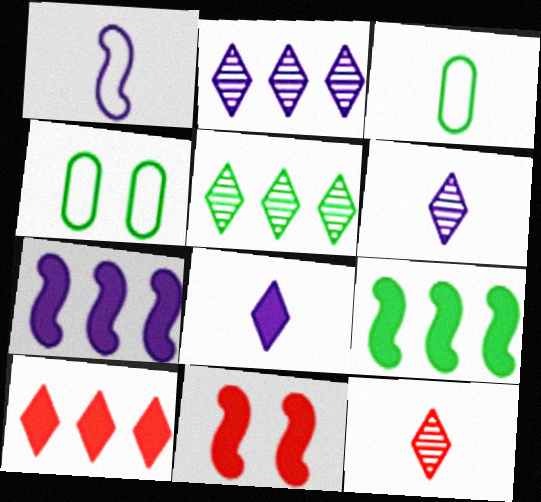[[2, 3, 11], 
[4, 7, 12]]